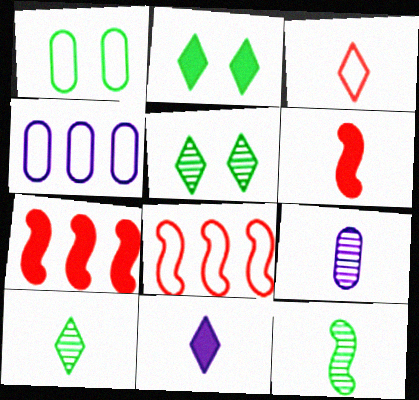[[2, 8, 9], 
[3, 10, 11], 
[4, 5, 6]]